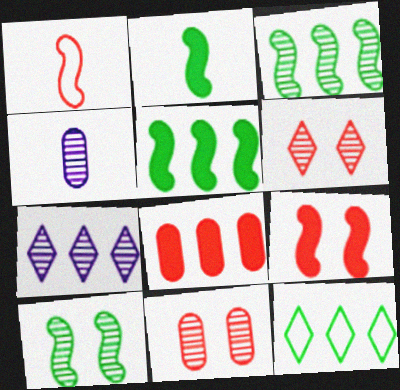[[1, 6, 8], 
[3, 4, 6], 
[4, 9, 12]]